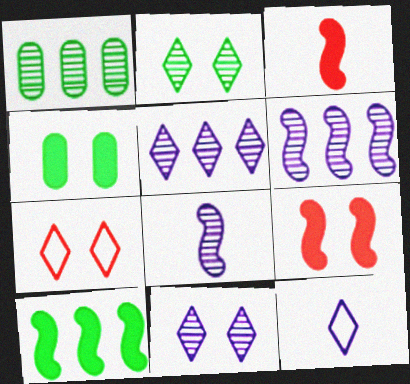[[1, 9, 12]]